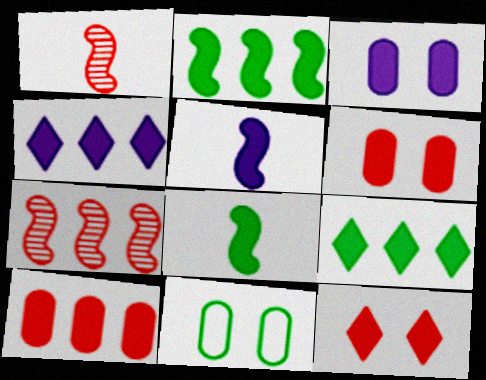[[1, 4, 11], 
[2, 4, 10], 
[3, 4, 5], 
[4, 6, 8], 
[5, 6, 9]]